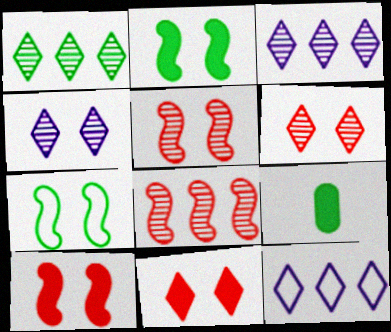[[1, 7, 9], 
[5, 9, 12]]